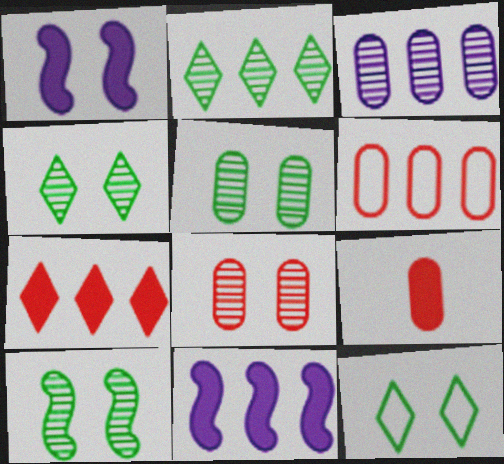[[1, 8, 12], 
[2, 6, 11], 
[4, 5, 10], 
[6, 8, 9]]